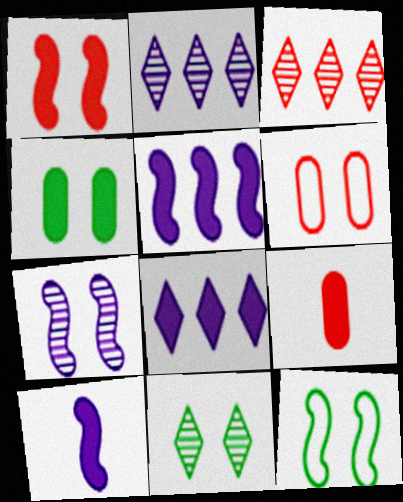[[1, 7, 12], 
[2, 9, 12], 
[4, 11, 12]]